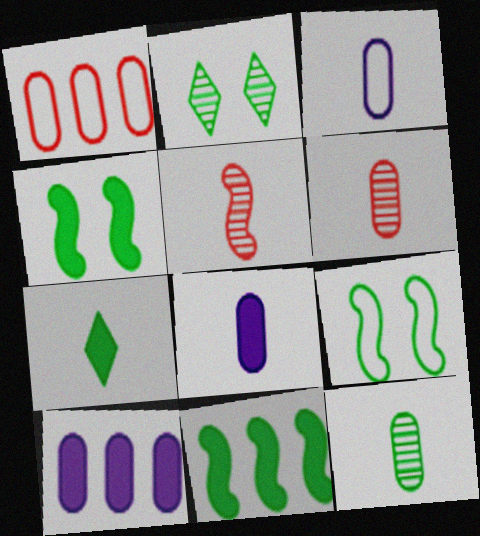[[3, 5, 7]]